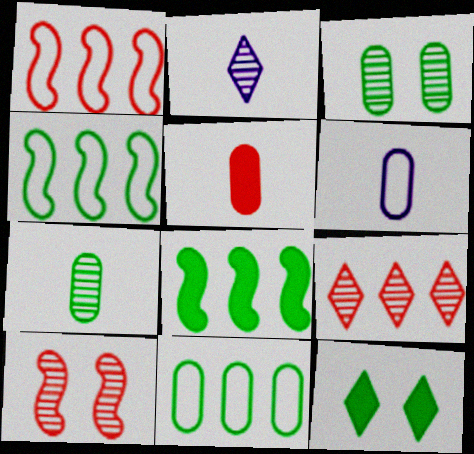[[4, 7, 12], 
[5, 6, 7]]